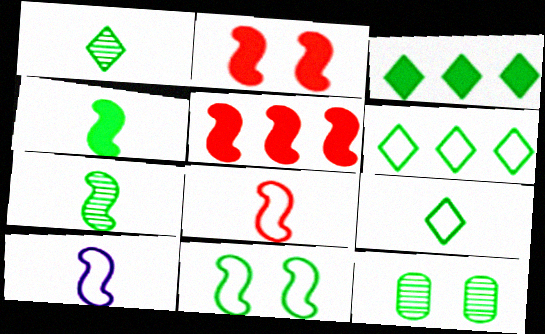[[4, 6, 12]]